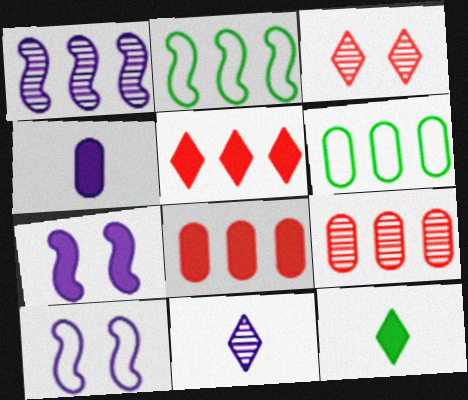[[1, 5, 6], 
[2, 3, 4], 
[7, 8, 12], 
[9, 10, 12]]